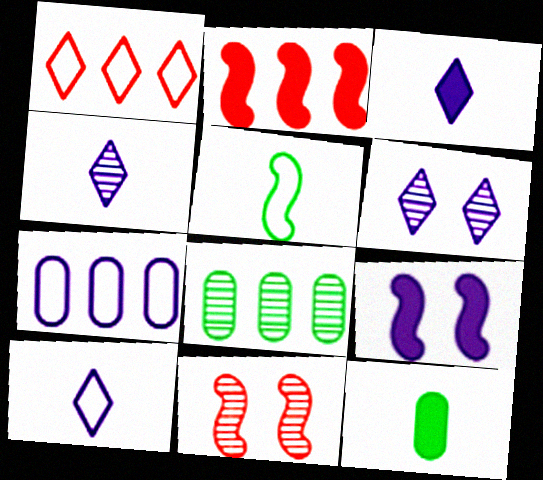[[3, 4, 10], 
[4, 7, 9], 
[4, 8, 11]]